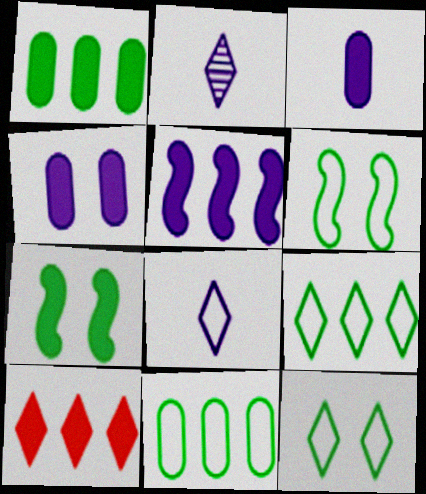[[1, 5, 10], 
[2, 10, 12], 
[3, 7, 10]]